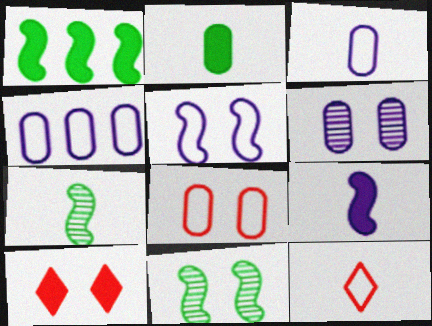[[1, 6, 12], 
[4, 7, 10]]